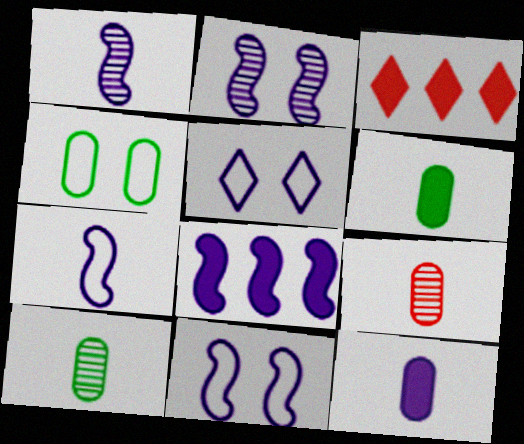[[1, 3, 4], 
[1, 8, 11], 
[2, 7, 8], 
[3, 10, 11]]